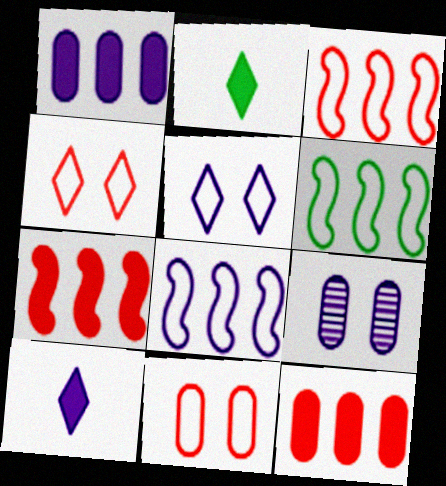[[2, 3, 9], 
[3, 6, 8], 
[8, 9, 10]]